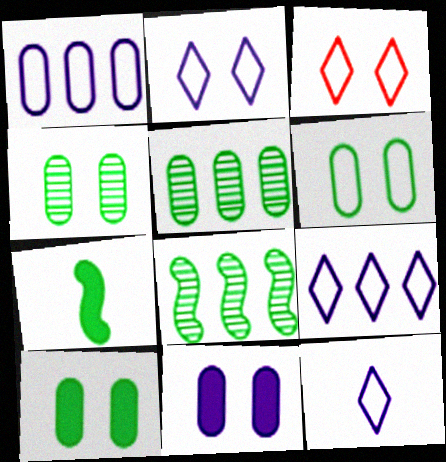[[2, 9, 12], 
[4, 6, 10]]